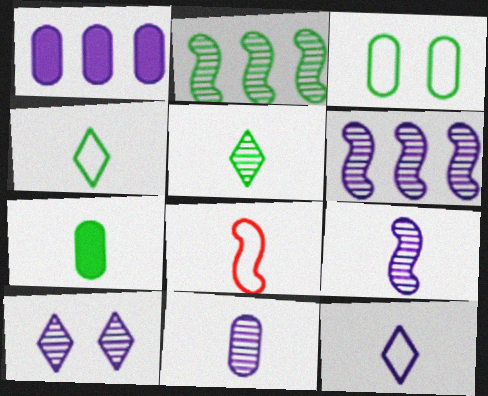[[6, 10, 11]]